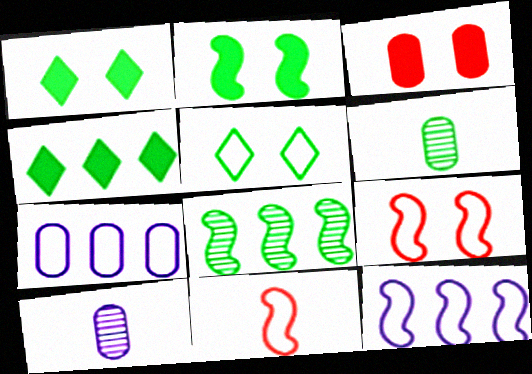[[3, 6, 7], 
[4, 9, 10], 
[5, 7, 11]]